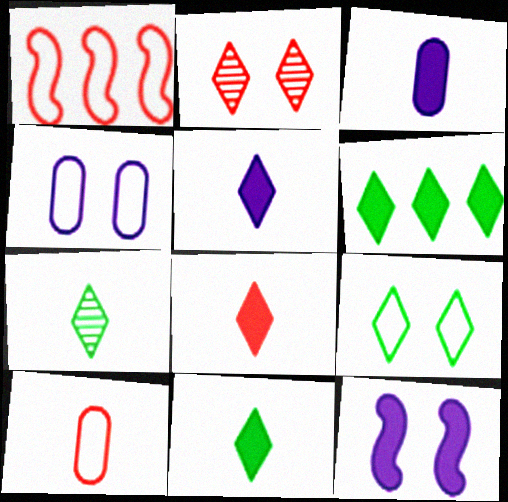[[5, 8, 11], 
[6, 7, 9]]